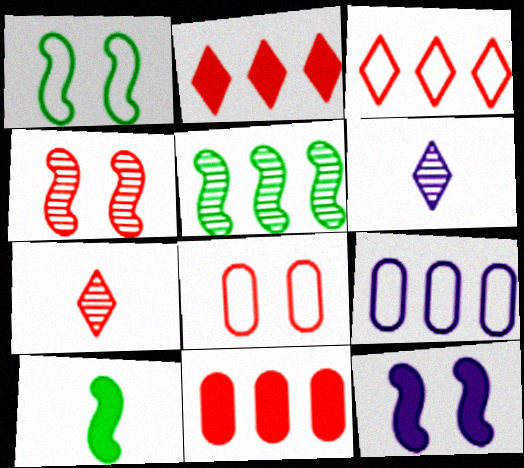[[1, 4, 12], 
[1, 5, 10], 
[1, 6, 11], 
[2, 5, 9], 
[6, 9, 12]]